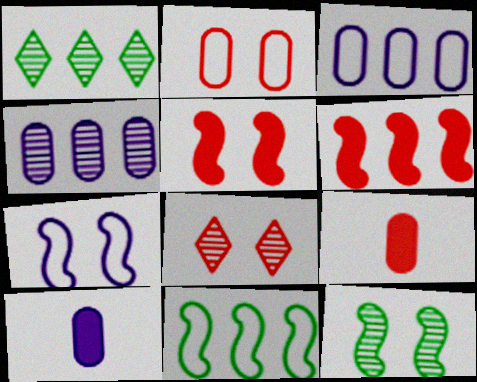[[1, 3, 6], 
[1, 7, 9], 
[2, 5, 8], 
[5, 7, 12], 
[8, 10, 11]]